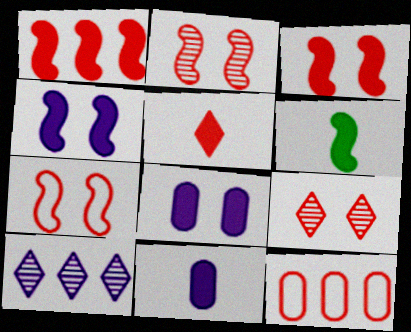[[1, 4, 6], 
[2, 3, 7], 
[2, 5, 12], 
[5, 6, 11]]